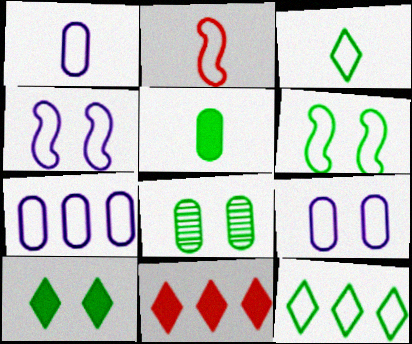[[1, 2, 3], 
[1, 7, 9], 
[2, 9, 12], 
[6, 8, 10]]